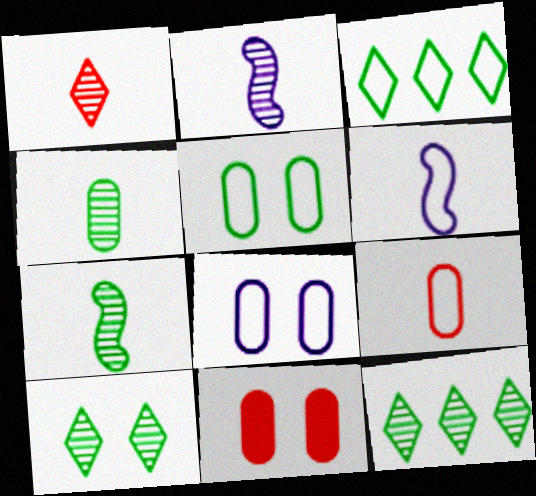[[1, 2, 4], 
[2, 3, 11], 
[6, 11, 12]]